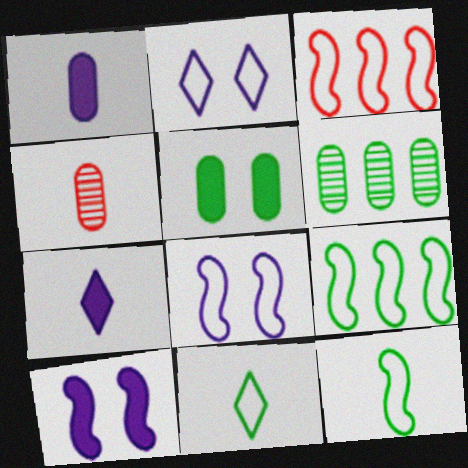[[3, 8, 12], 
[4, 7, 12]]